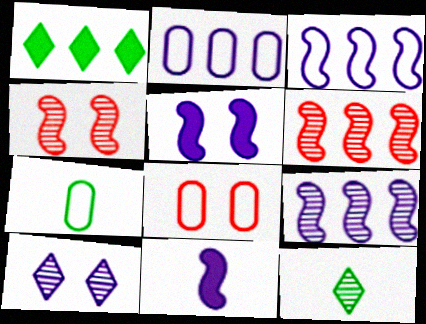[[1, 2, 6], 
[2, 7, 8], 
[2, 10, 11]]